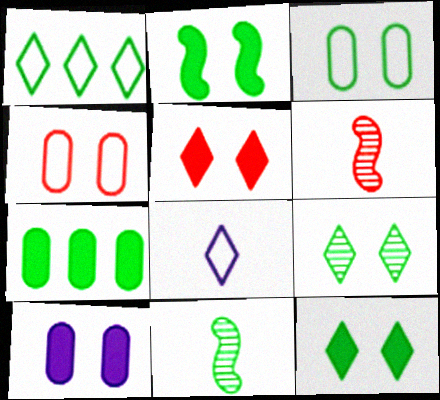[[1, 6, 10], 
[2, 3, 9], 
[2, 5, 10]]